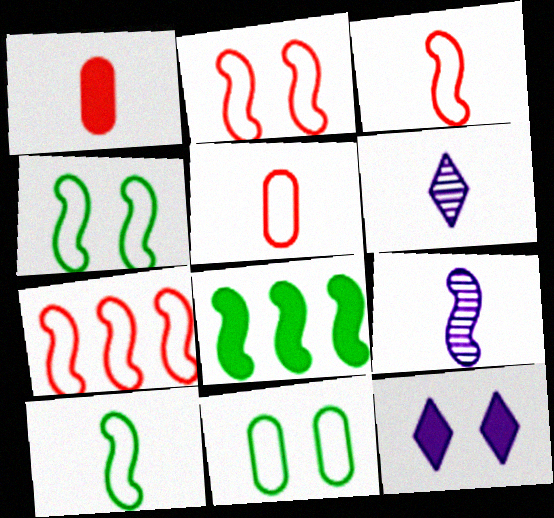[[1, 6, 10], 
[1, 8, 12], 
[2, 3, 7], 
[2, 8, 9]]